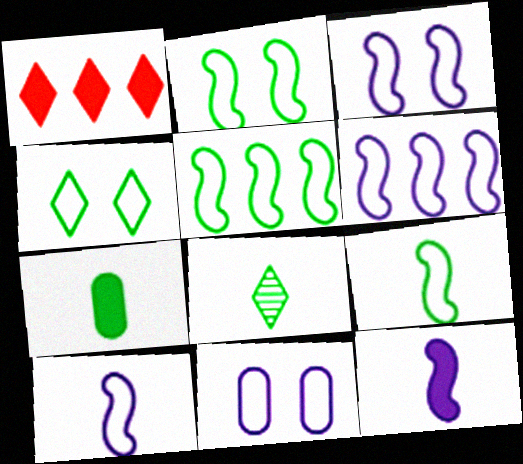[[2, 5, 9], 
[3, 6, 10], 
[7, 8, 9]]